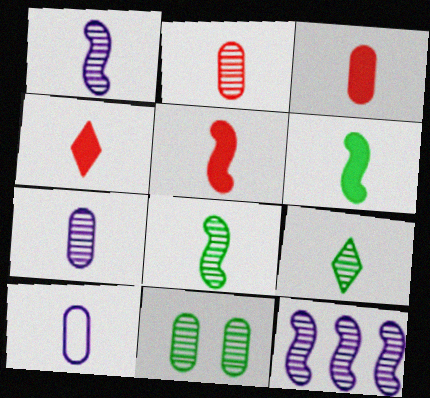[[1, 2, 9], 
[3, 4, 5], 
[4, 8, 10], 
[5, 9, 10]]